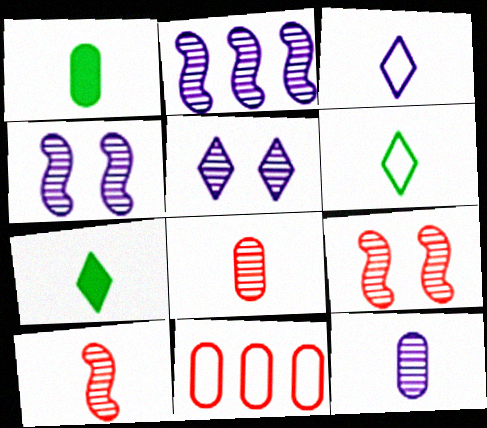[[1, 3, 10], 
[2, 5, 12], 
[4, 7, 11]]